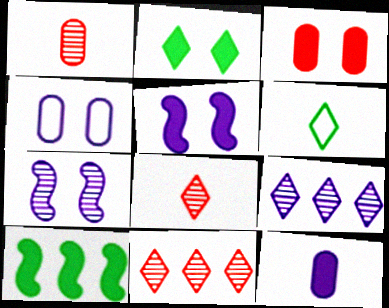[[2, 3, 5], 
[4, 8, 10]]